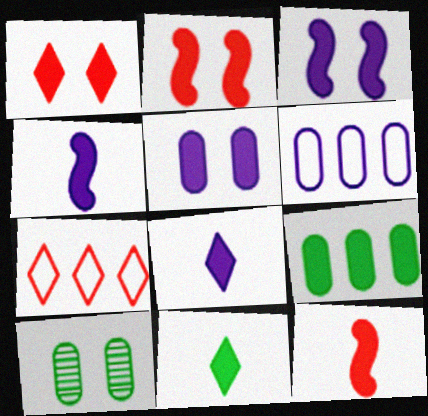[[1, 4, 9], 
[2, 8, 9], 
[4, 7, 10]]